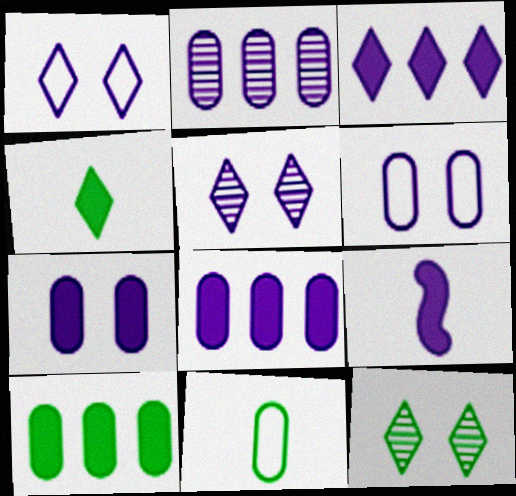[[1, 2, 9], 
[3, 7, 9]]